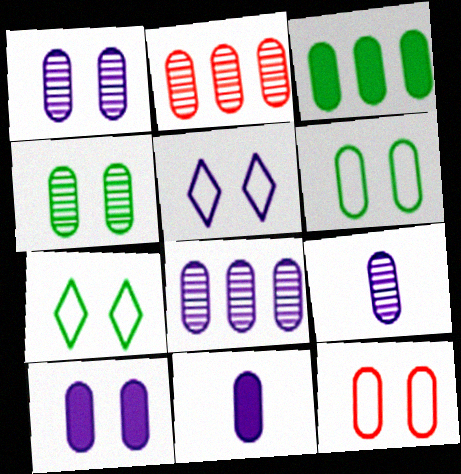[[1, 8, 9], 
[2, 4, 9], 
[2, 6, 11], 
[3, 9, 12], 
[4, 10, 12]]